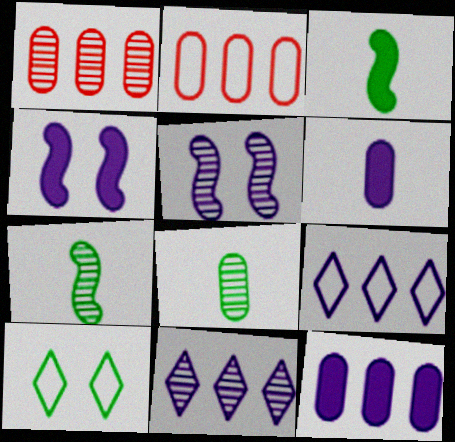[[5, 6, 9]]